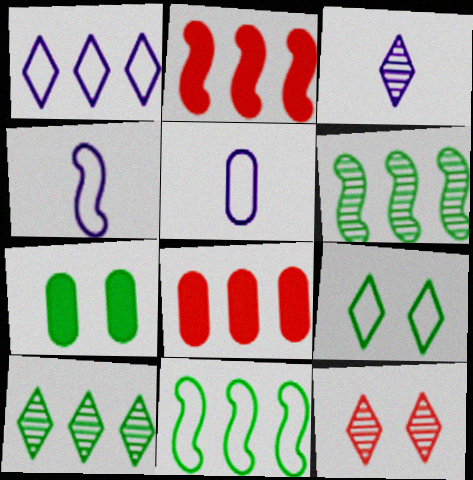[[1, 6, 8], 
[3, 10, 12]]